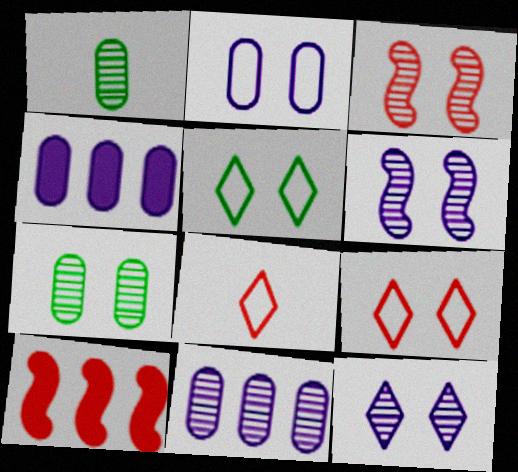[[3, 7, 12]]